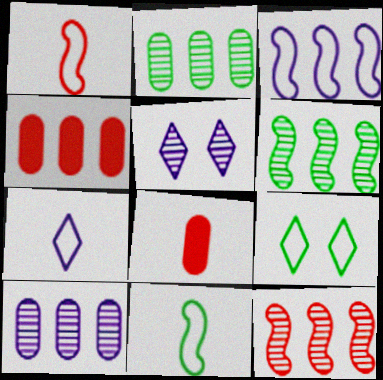[[4, 5, 11]]